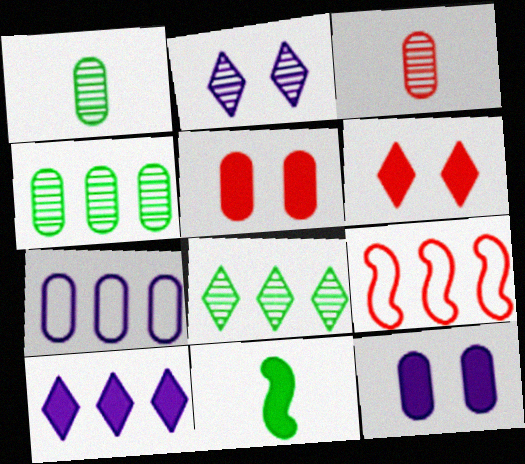[[1, 5, 7], 
[3, 6, 9], 
[4, 9, 10], 
[5, 10, 11]]